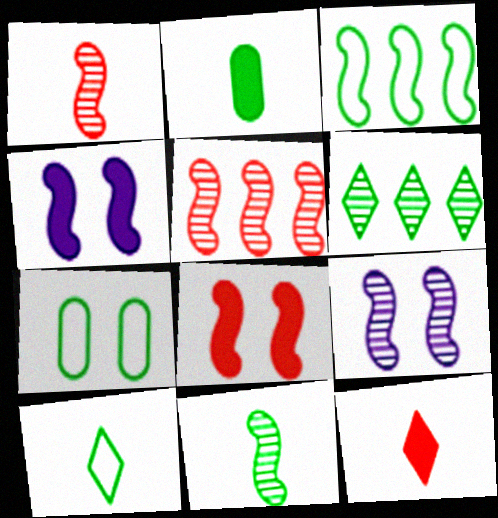[[1, 3, 4], 
[2, 10, 11], 
[3, 7, 10], 
[5, 9, 11]]